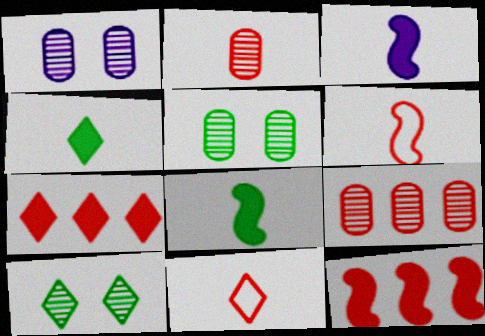[]